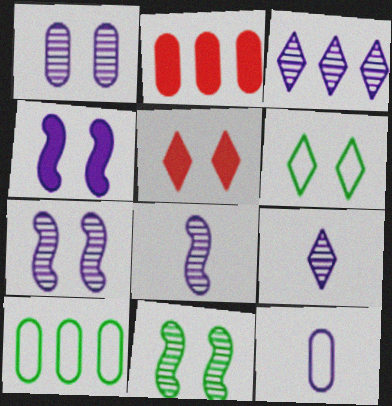[[1, 3, 8], 
[2, 6, 8], 
[3, 4, 12], 
[5, 8, 10]]